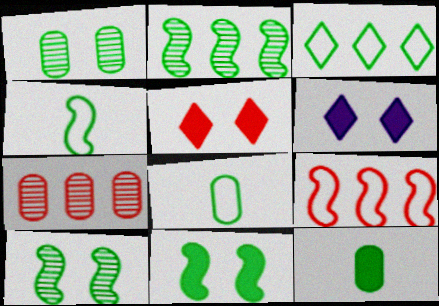[[2, 4, 11], 
[3, 10, 12], 
[4, 6, 7]]